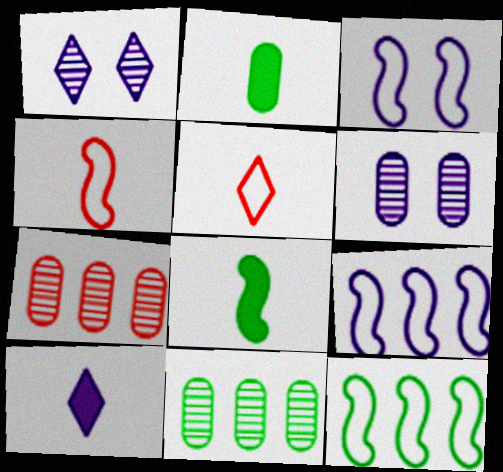[[3, 4, 12], 
[6, 9, 10]]